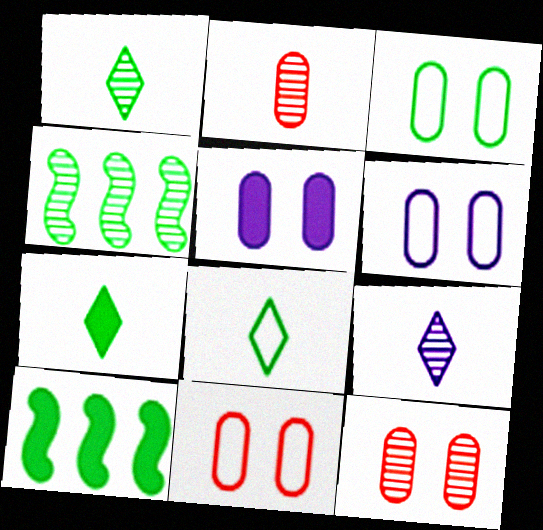[[1, 3, 10], 
[1, 7, 8], 
[3, 4, 7], 
[3, 5, 12], 
[3, 6, 11], 
[4, 9, 12], 
[9, 10, 11]]